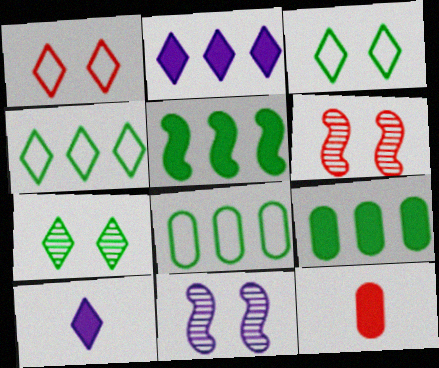[[4, 11, 12], 
[6, 8, 10]]